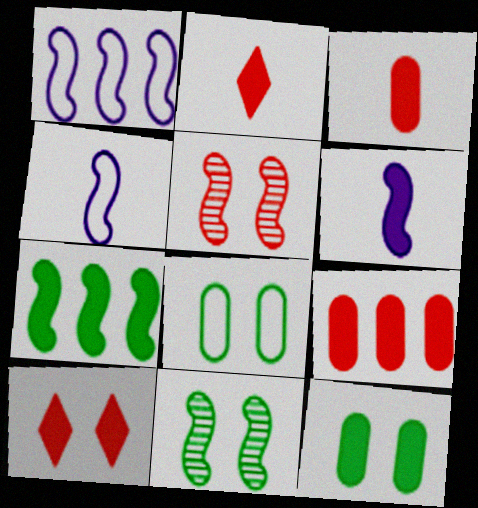[[4, 5, 7]]